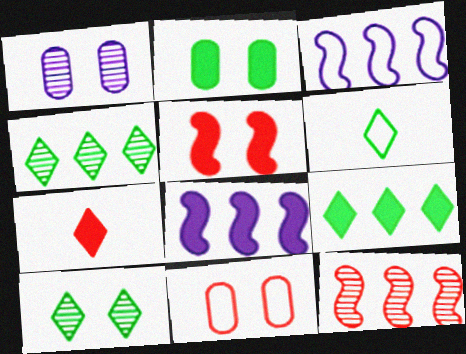[[1, 2, 11], 
[2, 7, 8], 
[3, 6, 11], 
[6, 9, 10], 
[7, 11, 12]]